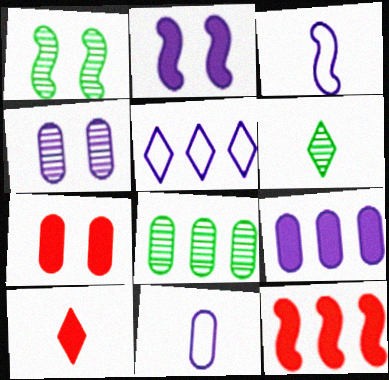[[1, 3, 12], 
[1, 6, 8], 
[4, 9, 11], 
[5, 8, 12], 
[7, 8, 11], 
[7, 10, 12]]